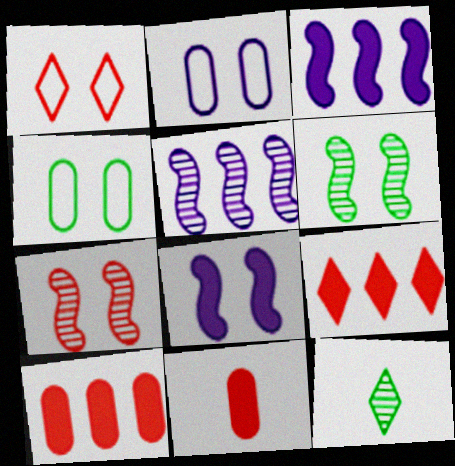[]